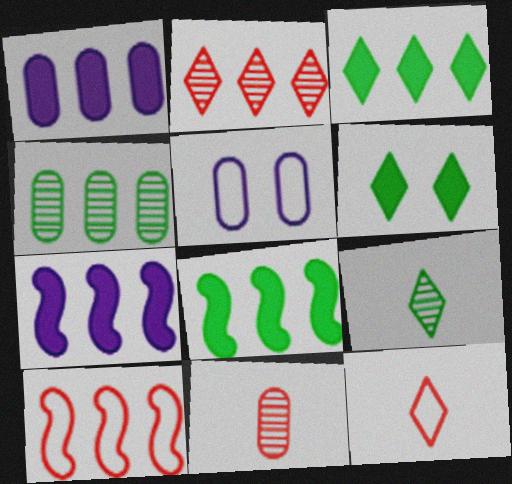[]